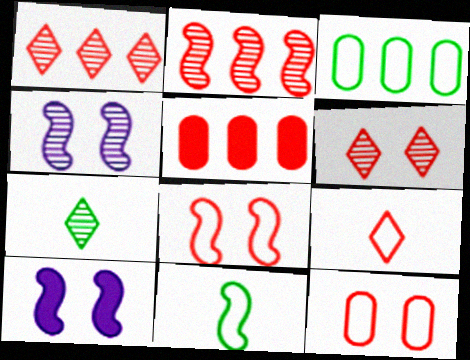[[2, 10, 11]]